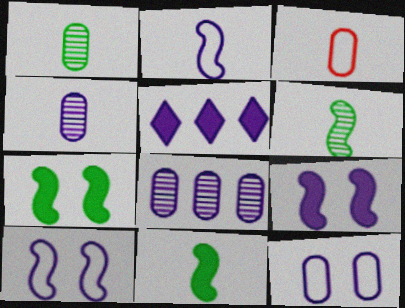[[4, 5, 10]]